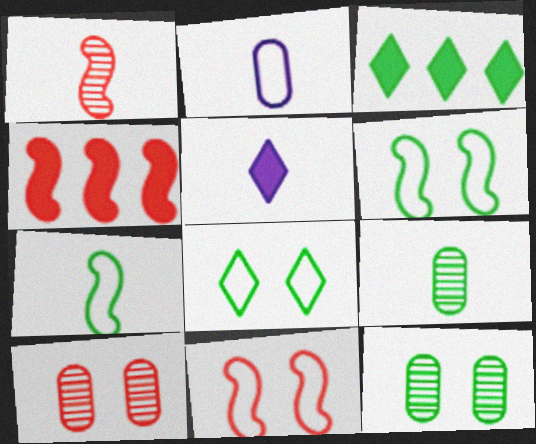[[1, 4, 11], 
[3, 6, 9], 
[3, 7, 12]]